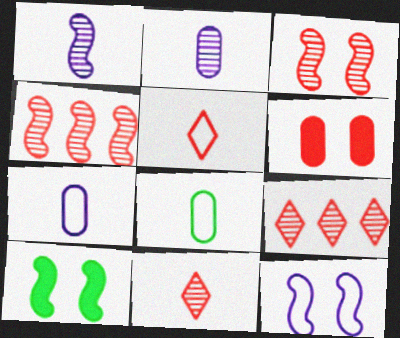[[3, 10, 12], 
[4, 5, 6], 
[7, 9, 10]]